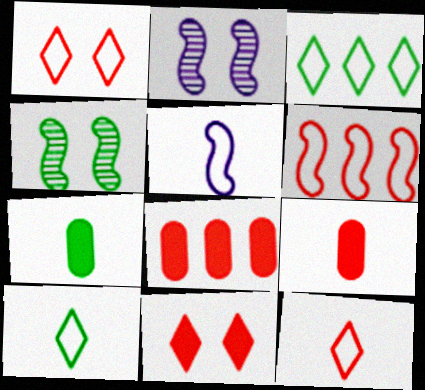[[2, 3, 9], 
[2, 8, 10], 
[3, 4, 7]]